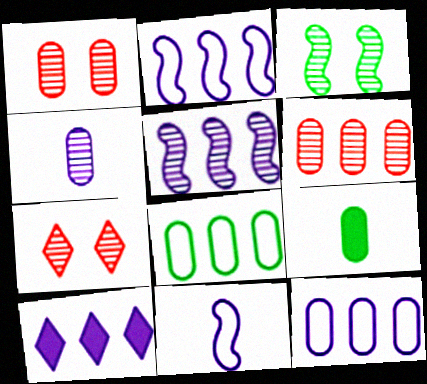[[1, 9, 12], 
[2, 7, 9], 
[5, 10, 12]]